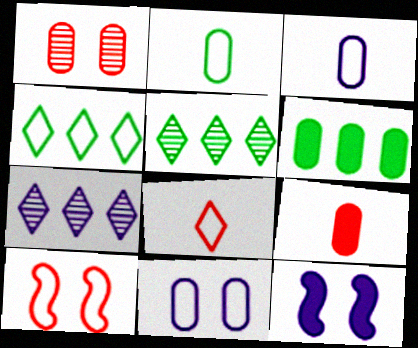[[1, 3, 6], 
[3, 4, 10], 
[3, 7, 12]]